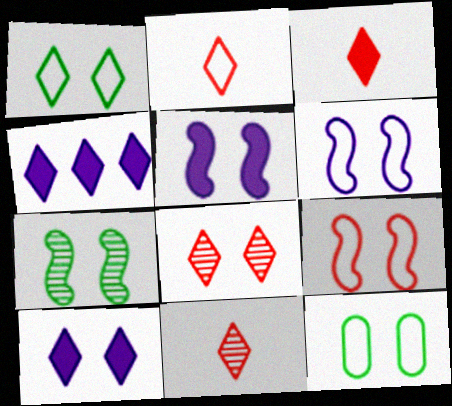[[1, 4, 11], 
[1, 8, 10], 
[2, 3, 11], 
[5, 7, 9], 
[5, 8, 12]]